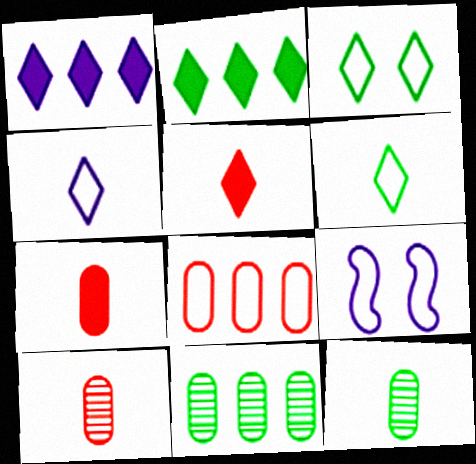[[2, 9, 10], 
[5, 9, 11], 
[6, 8, 9]]